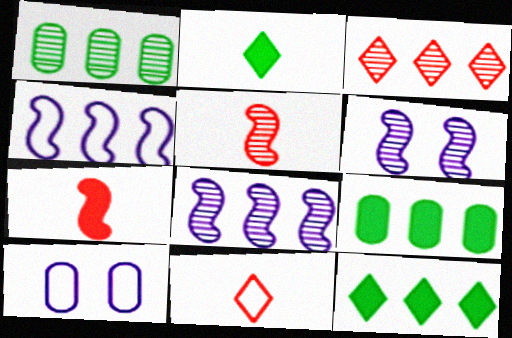[[1, 3, 8], 
[3, 4, 9], 
[5, 10, 12], 
[6, 9, 11]]